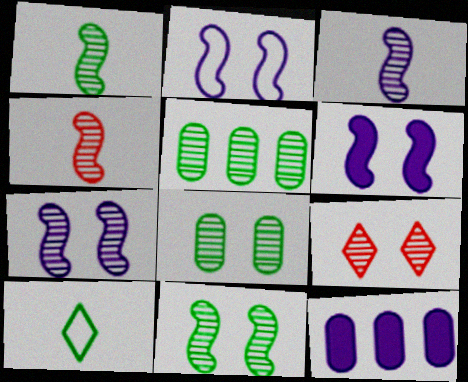[[1, 3, 4], 
[2, 6, 7], 
[3, 5, 9], 
[7, 8, 9]]